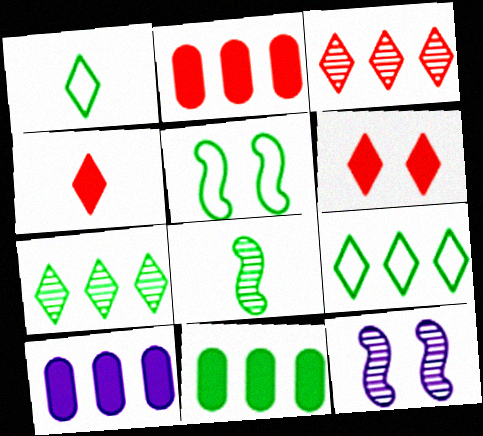[[1, 2, 12], 
[2, 10, 11]]